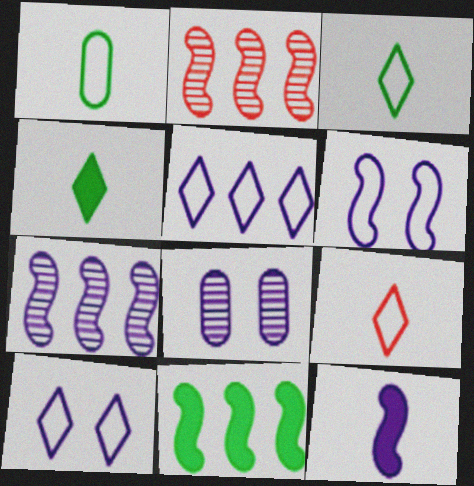[[5, 8, 12], 
[6, 7, 12], 
[8, 9, 11]]